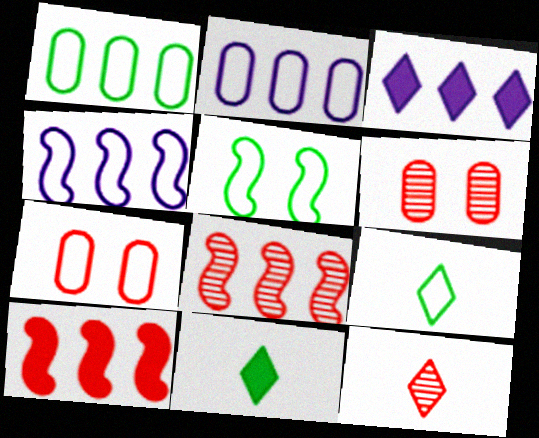[[1, 3, 8], 
[1, 5, 9], 
[4, 6, 11], 
[4, 7, 9], 
[6, 8, 12], 
[7, 10, 12]]